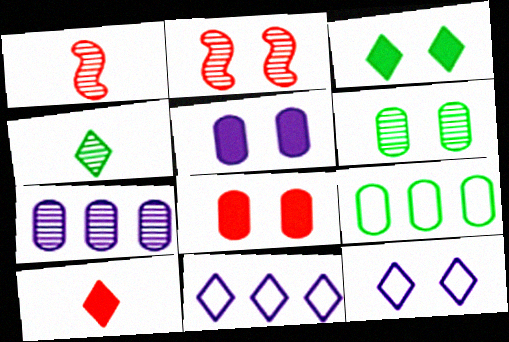[[2, 4, 7]]